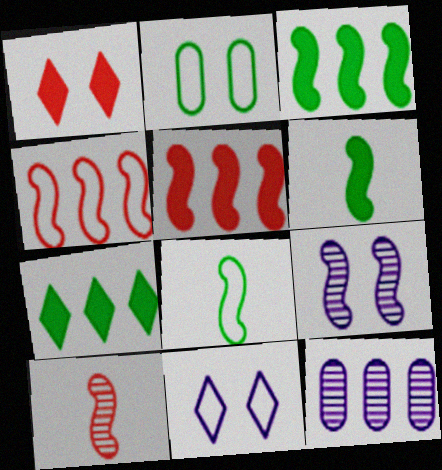[[1, 2, 9], 
[1, 8, 12], 
[4, 6, 9], 
[4, 7, 12], 
[5, 8, 9]]